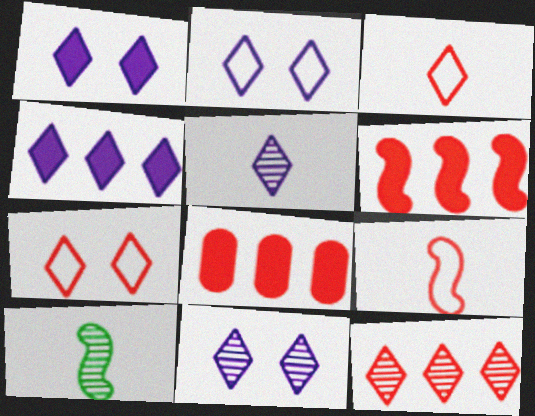[[1, 2, 11], 
[2, 4, 5], 
[2, 8, 10]]